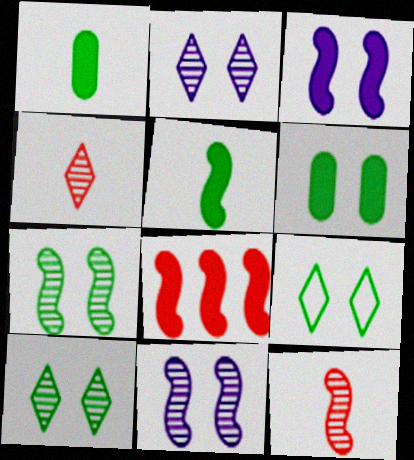[[3, 5, 8], 
[6, 7, 9]]